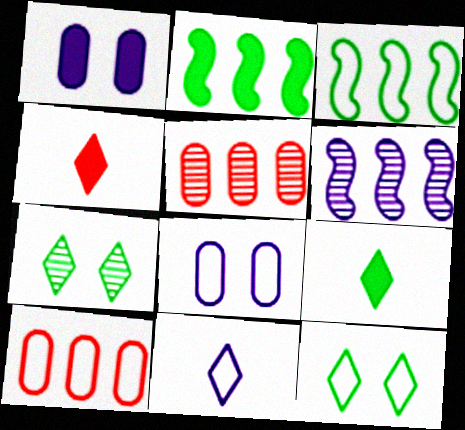[[1, 2, 4], 
[1, 6, 11]]